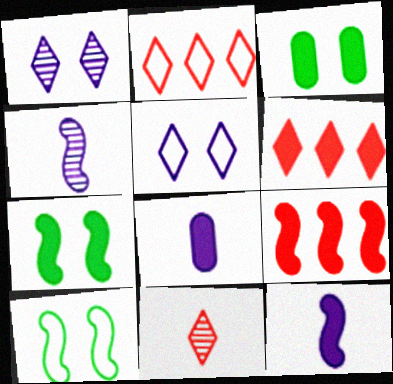[[2, 3, 4], 
[3, 6, 12], 
[4, 9, 10], 
[6, 7, 8], 
[7, 9, 12]]